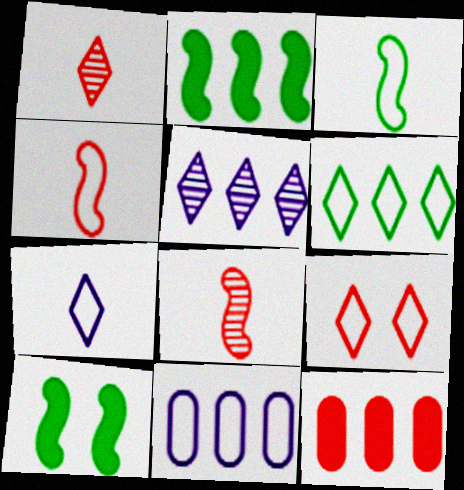[[1, 10, 11], 
[3, 9, 11], 
[6, 7, 9], 
[8, 9, 12]]